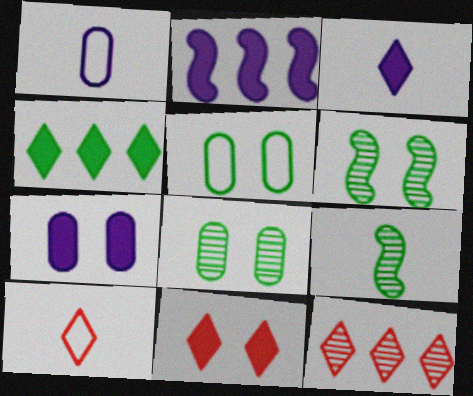[[2, 3, 7], 
[2, 8, 10], 
[3, 4, 11], 
[4, 5, 9], 
[10, 11, 12]]